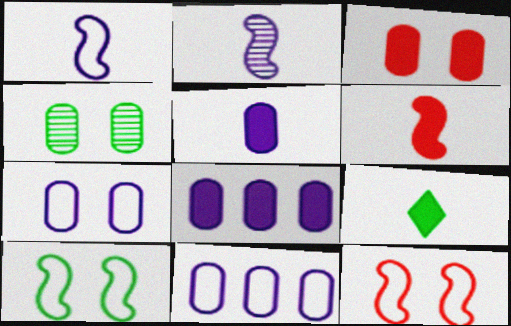[[3, 4, 7], 
[5, 6, 9]]